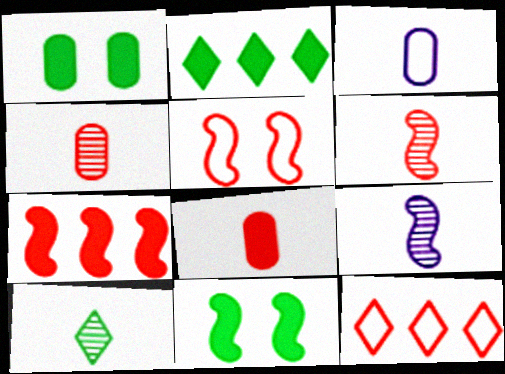[[1, 9, 12], 
[4, 9, 10], 
[5, 6, 7]]